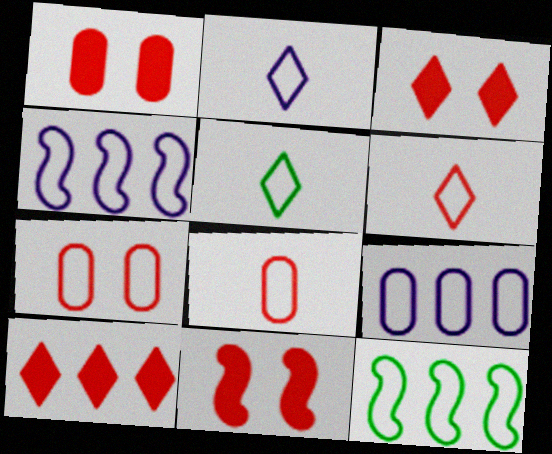[[1, 3, 11], 
[2, 5, 6], 
[2, 7, 12], 
[4, 5, 7]]